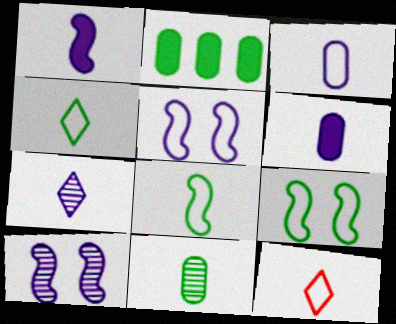[[1, 3, 7], 
[1, 11, 12], 
[2, 10, 12], 
[3, 8, 12]]